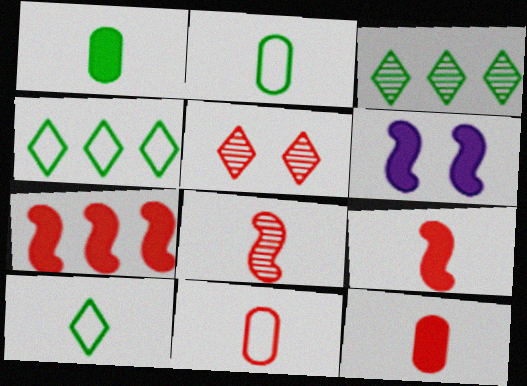[[3, 6, 11], 
[5, 7, 11]]